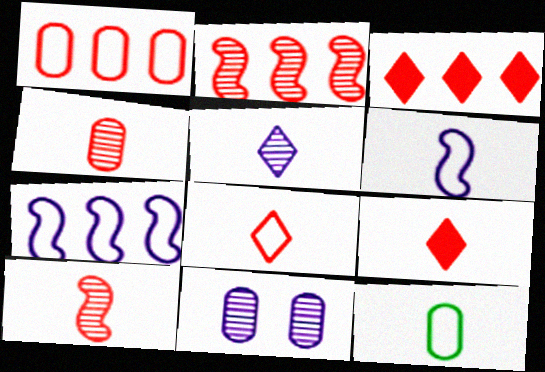[[1, 2, 3], 
[6, 8, 12]]